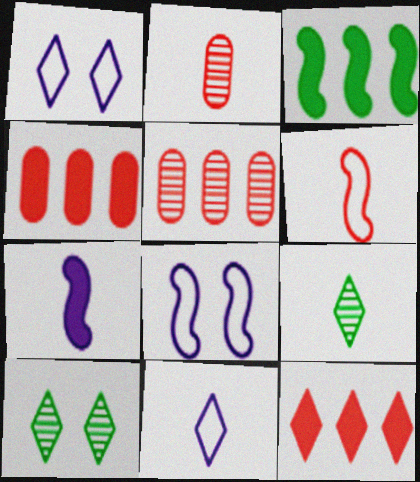[[1, 2, 3], 
[1, 9, 12], 
[4, 8, 9], 
[10, 11, 12]]